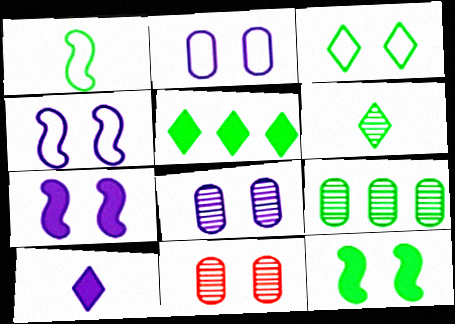[[3, 5, 6], 
[3, 7, 11]]